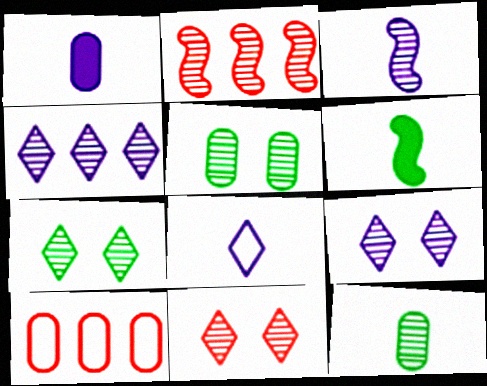[[1, 3, 8], 
[1, 5, 10], 
[2, 9, 12], 
[6, 9, 10], 
[7, 9, 11]]